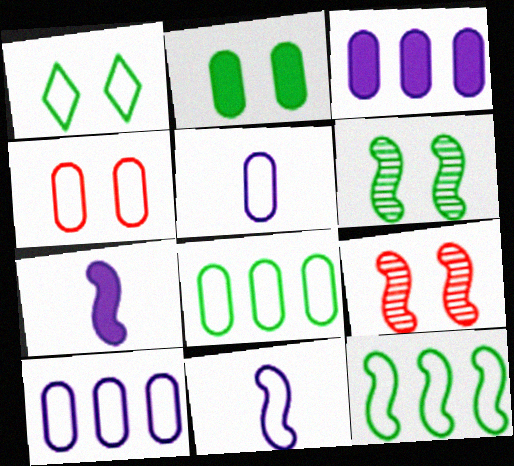[[1, 2, 6], 
[4, 5, 8], 
[7, 9, 12]]